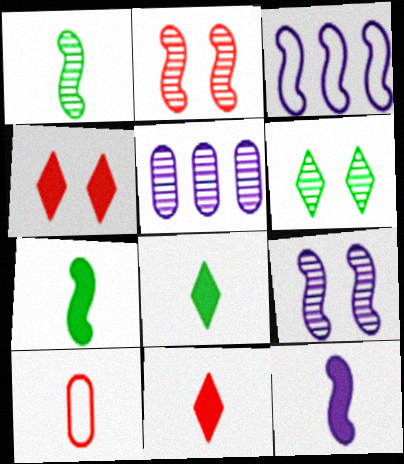[[2, 3, 7], 
[3, 9, 12]]